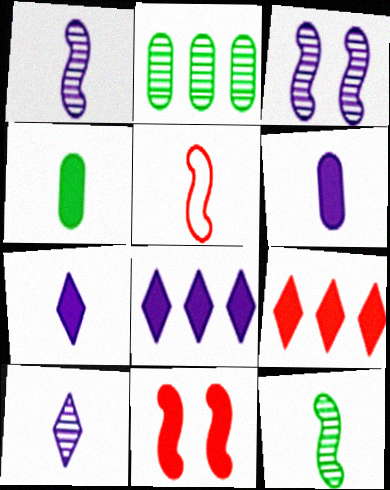[[4, 5, 10], 
[4, 8, 11]]